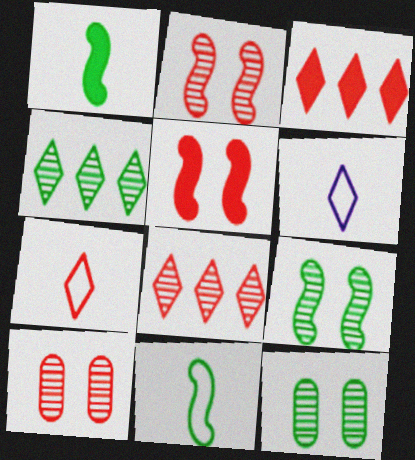[]